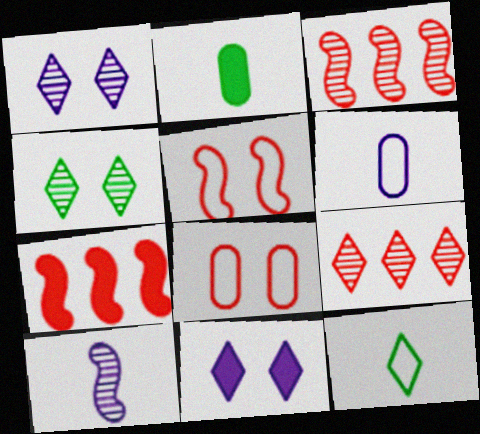[[2, 7, 11], 
[4, 6, 7], 
[9, 11, 12]]